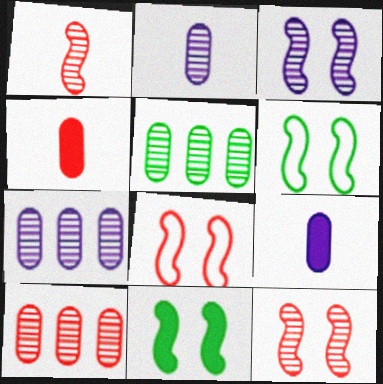[[3, 8, 11], 
[5, 7, 10]]